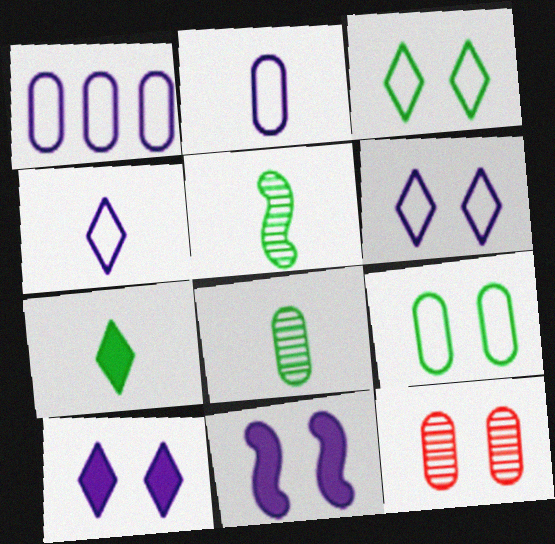[[3, 11, 12]]